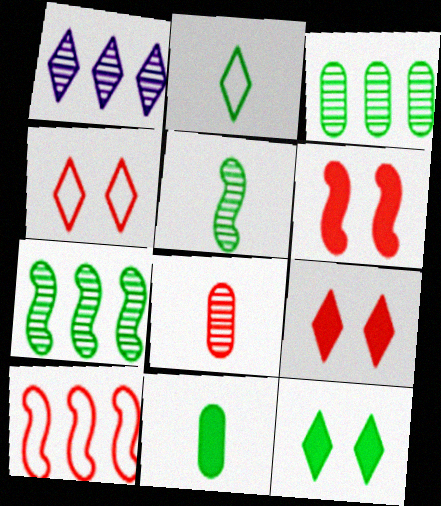[[1, 2, 9], 
[2, 5, 11], 
[8, 9, 10]]